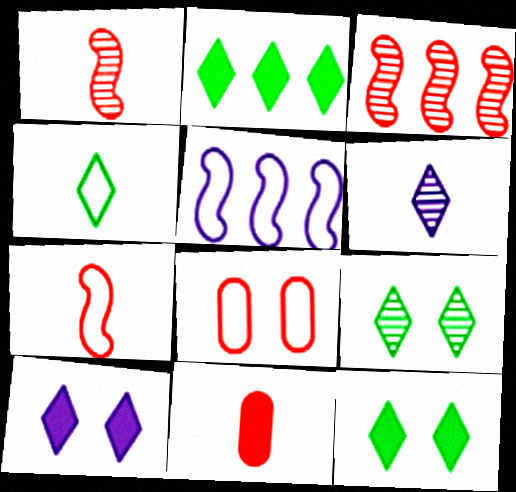[[2, 4, 9], 
[4, 5, 8], 
[5, 9, 11]]